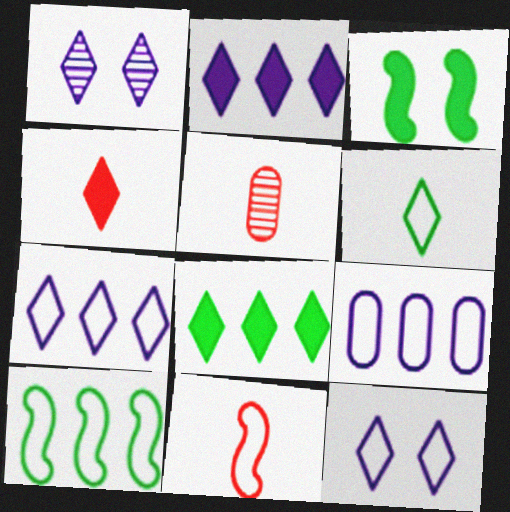[[3, 5, 7], 
[4, 5, 11]]